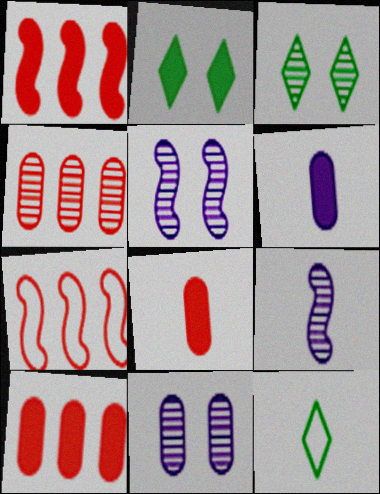[[1, 2, 6], 
[1, 11, 12], 
[3, 4, 9], 
[3, 6, 7], 
[5, 10, 12], 
[8, 9, 12]]